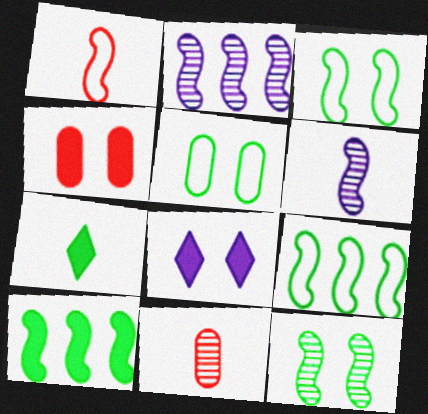[[8, 9, 11]]